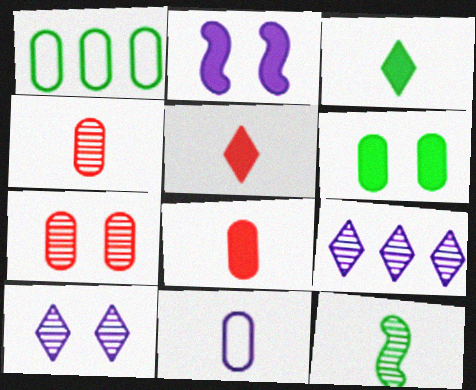[[2, 9, 11], 
[5, 11, 12], 
[7, 9, 12]]